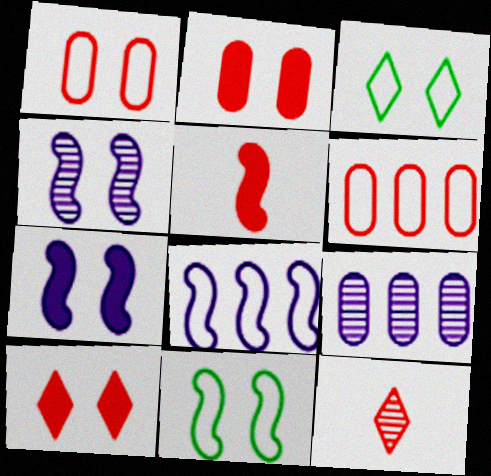[[2, 3, 4], 
[3, 5, 9]]